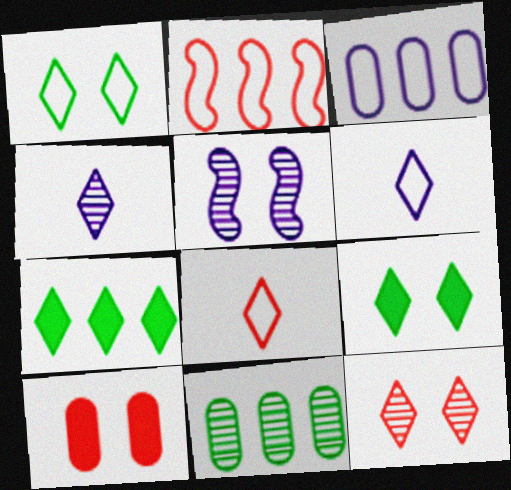[[1, 5, 10], 
[6, 7, 12]]